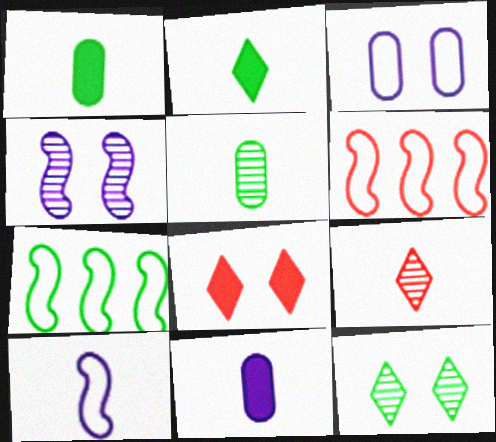[[1, 7, 12], 
[1, 9, 10], 
[6, 11, 12]]